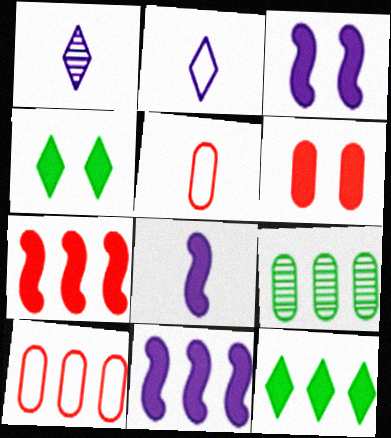[[3, 4, 6], 
[3, 8, 11], 
[6, 8, 12]]